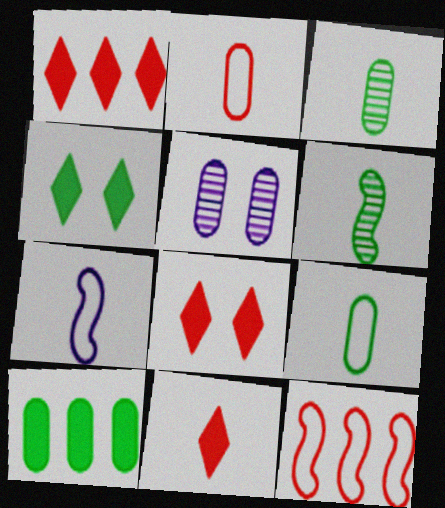[[1, 8, 11], 
[2, 5, 10], 
[3, 7, 11]]